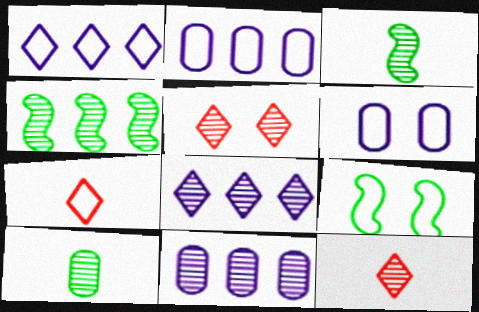[[2, 7, 9], 
[3, 5, 11]]